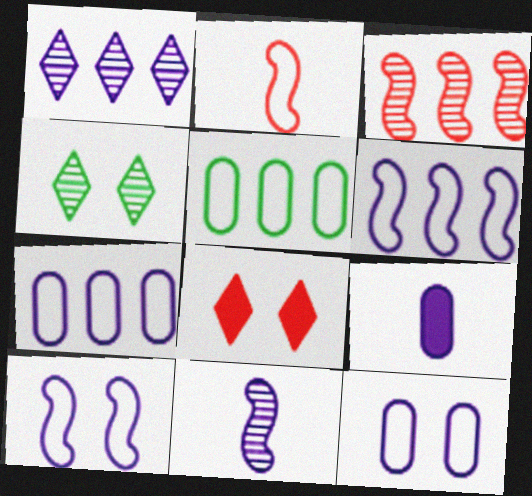[[1, 9, 10], 
[5, 8, 11]]